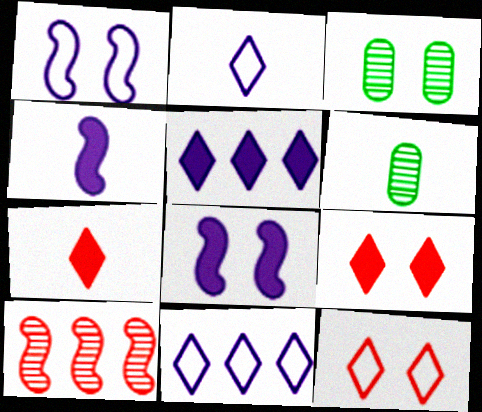[[1, 3, 9], 
[3, 8, 12]]